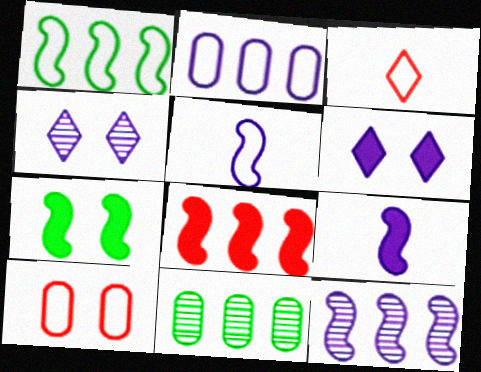[[1, 8, 12], 
[2, 4, 9], 
[4, 7, 10], 
[7, 8, 9]]